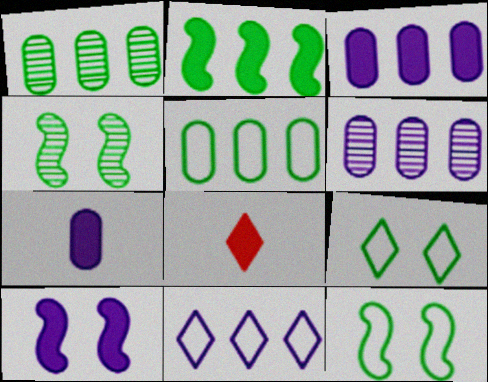[[6, 8, 12]]